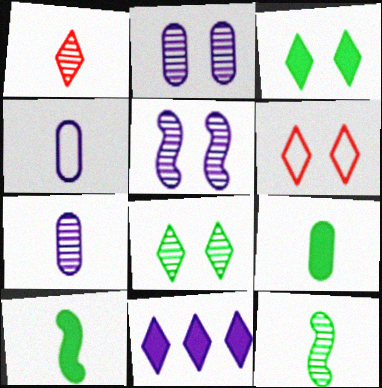[[1, 4, 10], 
[1, 7, 12], 
[4, 5, 11]]